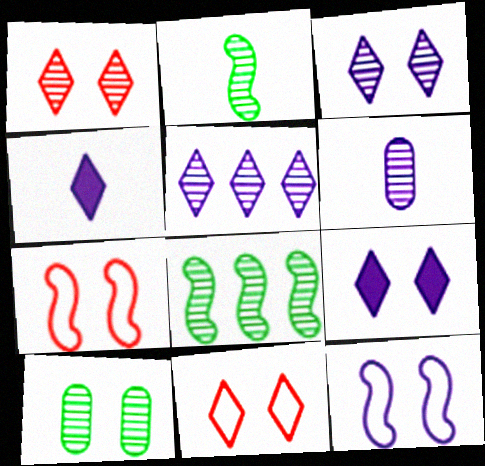[[1, 6, 8], 
[7, 9, 10]]